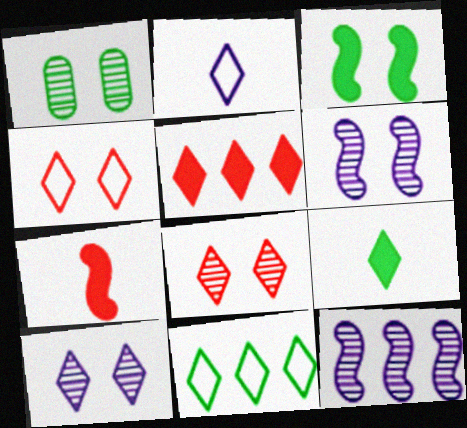[[1, 6, 8], 
[2, 4, 11]]